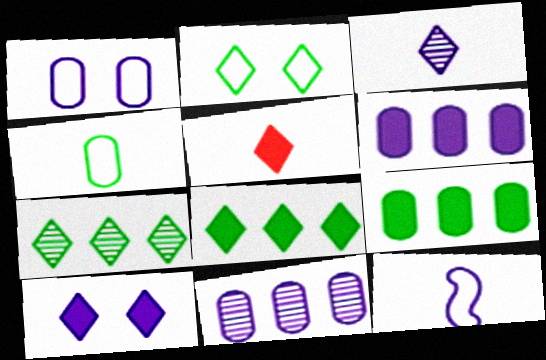[[5, 8, 10], 
[10, 11, 12]]